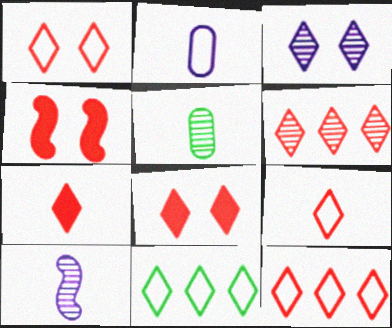[[1, 6, 7], 
[1, 9, 12], 
[3, 7, 11], 
[6, 8, 9]]